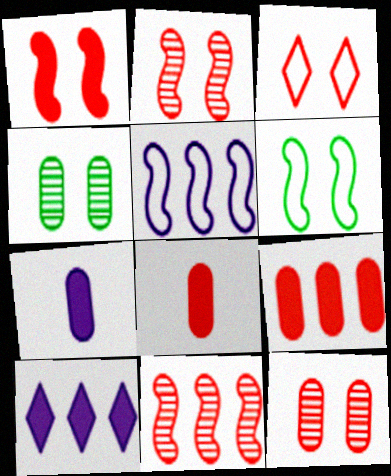[[1, 3, 12], 
[3, 8, 11]]